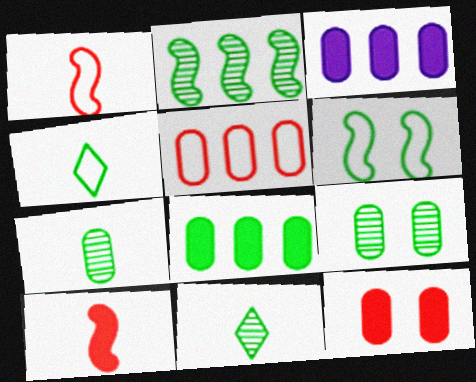[[2, 9, 11], 
[6, 8, 11]]